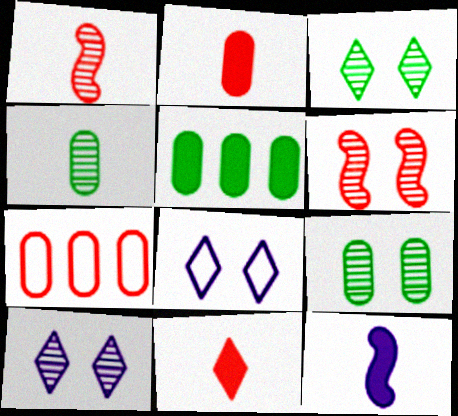[[1, 5, 8], 
[3, 7, 12], 
[6, 7, 11], 
[6, 9, 10]]